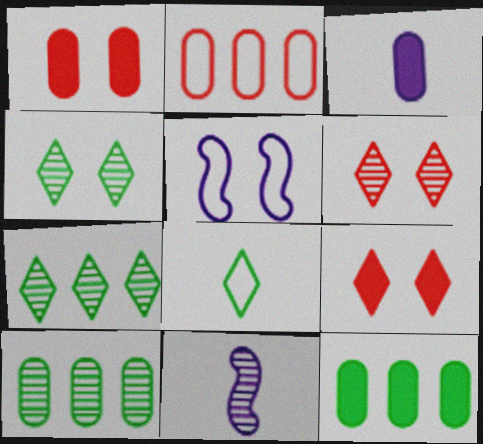[[1, 3, 12], 
[1, 4, 5], 
[2, 5, 8], 
[6, 10, 11]]